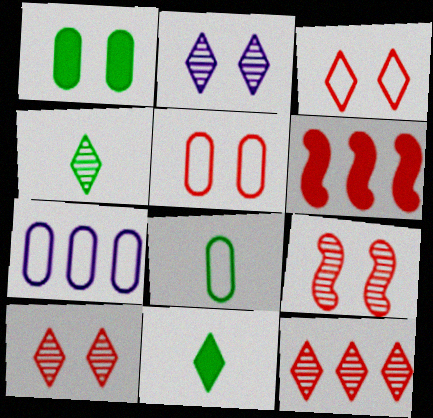[[2, 4, 12], 
[2, 6, 8], 
[5, 7, 8], 
[7, 9, 11]]